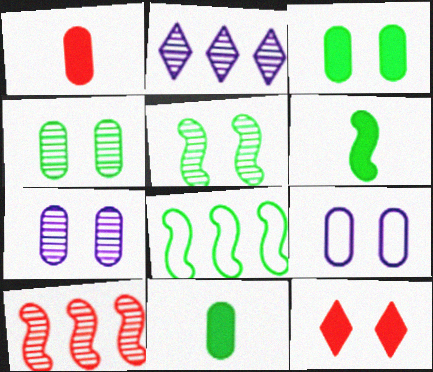[[5, 6, 8], 
[5, 9, 12]]